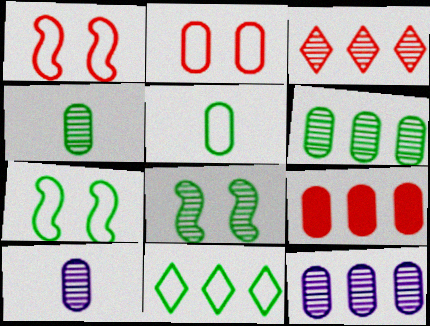[[3, 8, 10], 
[5, 7, 11]]